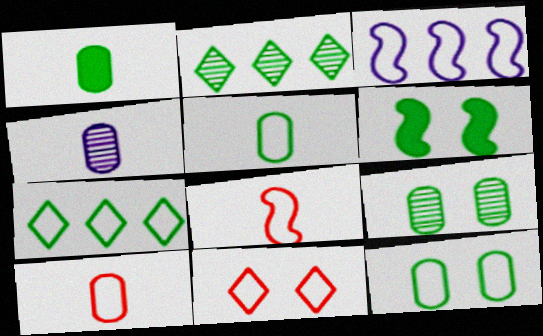[[1, 4, 10], 
[2, 5, 6], 
[3, 5, 11]]